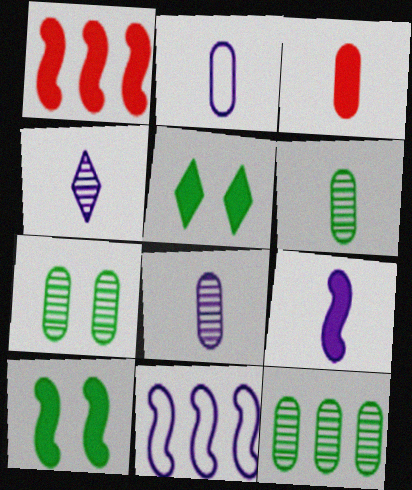[[1, 9, 10], 
[2, 3, 6], 
[2, 4, 9], 
[6, 7, 12]]